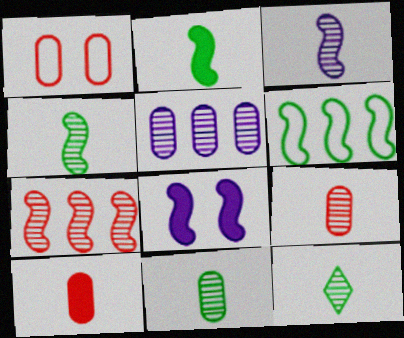[[3, 9, 12], 
[4, 11, 12]]